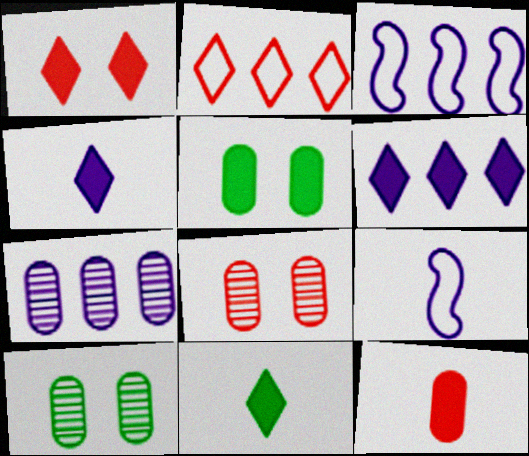[[1, 6, 11], 
[3, 6, 7], 
[3, 8, 11]]